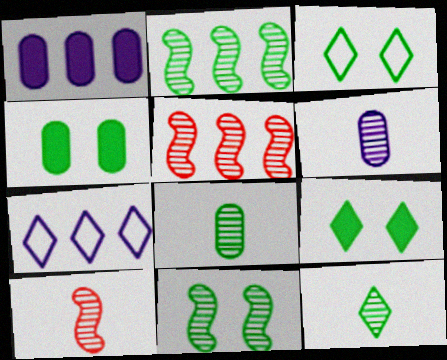[[1, 3, 10], 
[3, 4, 11], 
[4, 7, 10], 
[6, 10, 12]]